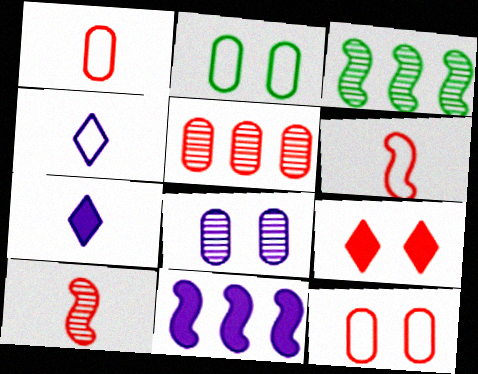[[3, 7, 12], 
[4, 8, 11], 
[5, 6, 9]]